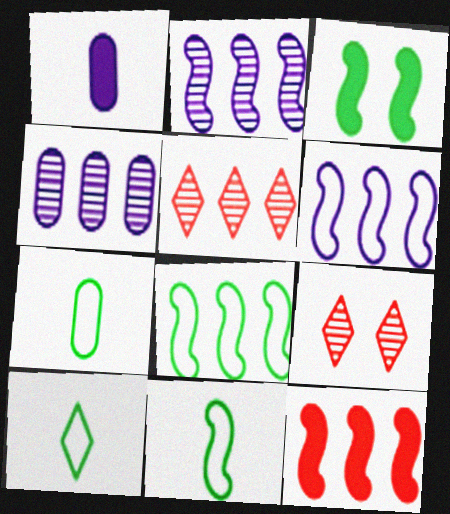[[1, 8, 9], 
[2, 8, 12], 
[7, 10, 11]]